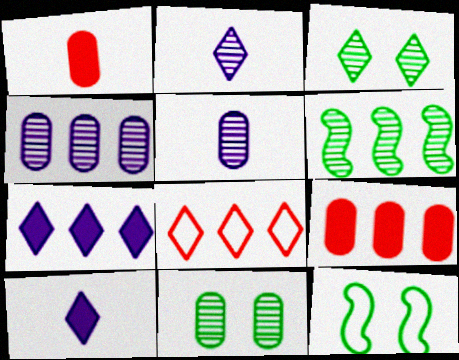[[2, 9, 12], 
[3, 8, 10]]